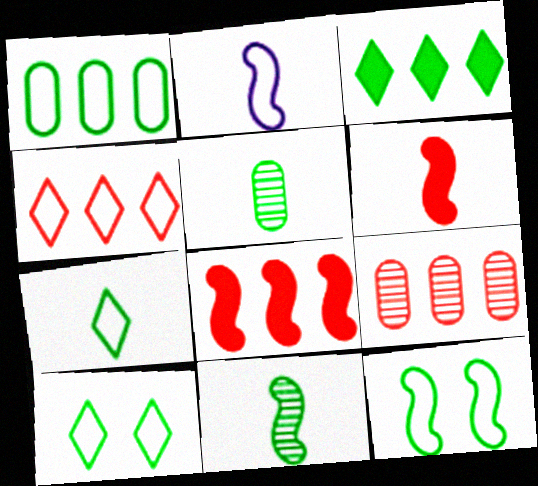[[1, 7, 12], 
[2, 6, 11], 
[3, 5, 12], 
[4, 8, 9]]